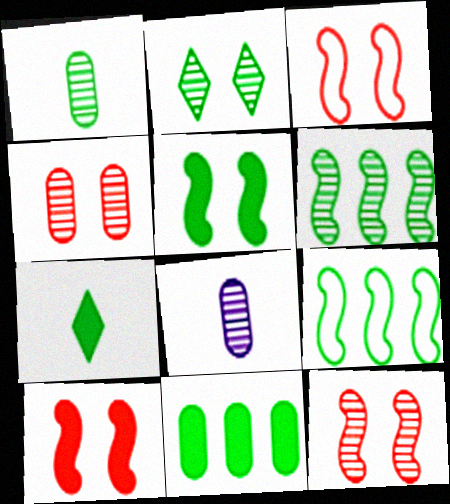[[1, 2, 6], 
[3, 10, 12], 
[5, 7, 11]]